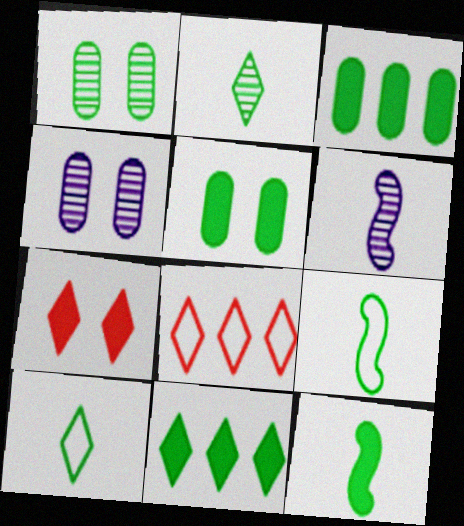[[1, 9, 11], 
[4, 8, 12], 
[5, 6, 8], 
[5, 11, 12]]